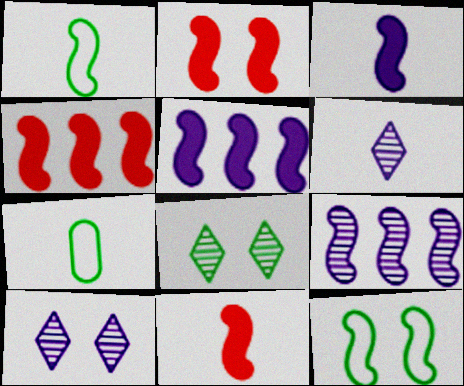[[1, 2, 9], 
[2, 4, 11], 
[4, 7, 10], 
[6, 7, 11], 
[9, 11, 12]]